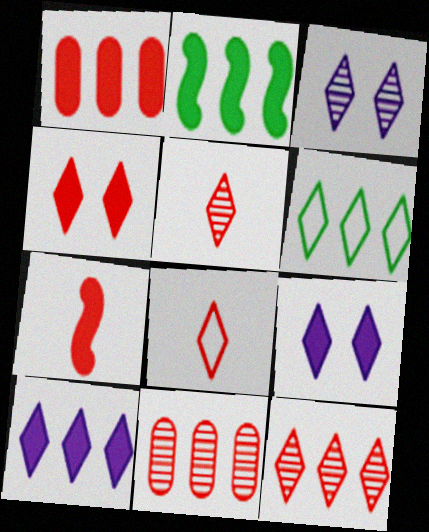[[1, 2, 10], 
[1, 4, 7], 
[4, 8, 12], 
[5, 6, 9], 
[6, 10, 12]]